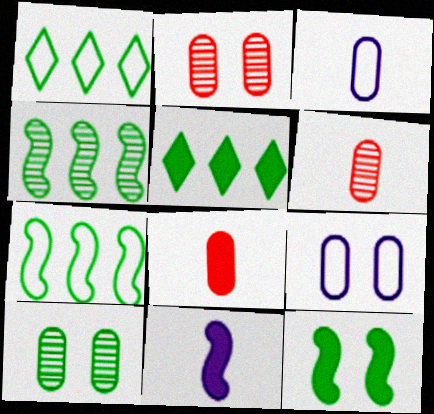[[1, 2, 11]]